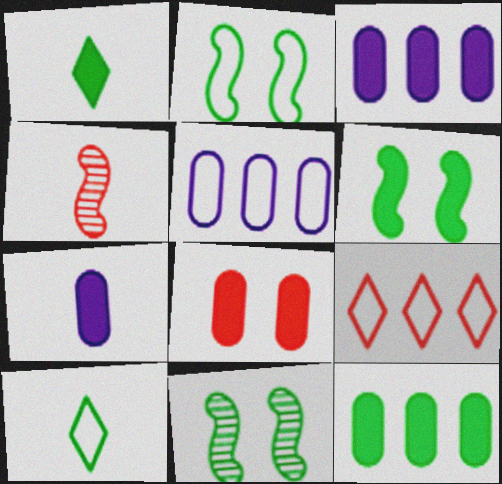[[1, 6, 12], 
[2, 6, 11], 
[4, 7, 10], 
[4, 8, 9], 
[7, 8, 12], 
[7, 9, 11], 
[10, 11, 12]]